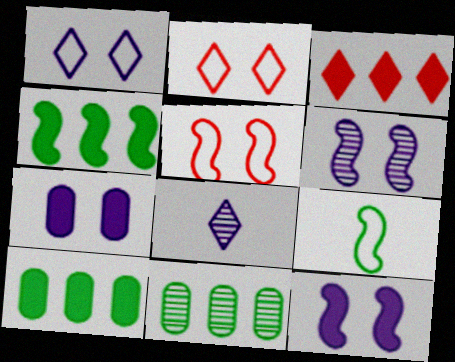[[1, 6, 7], 
[5, 8, 10]]